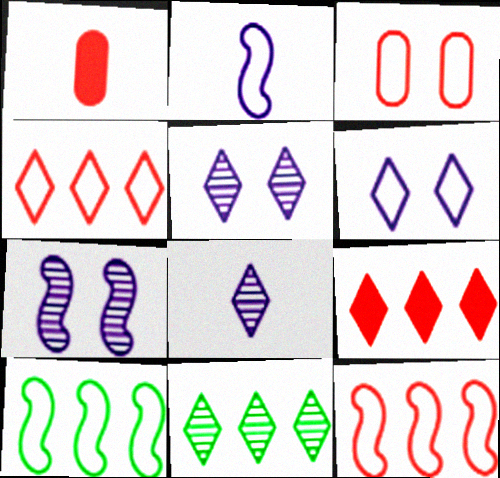[[1, 5, 10]]